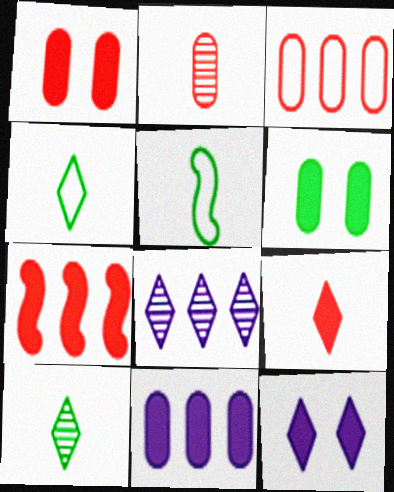[[1, 2, 3], 
[1, 5, 8], 
[1, 7, 9]]